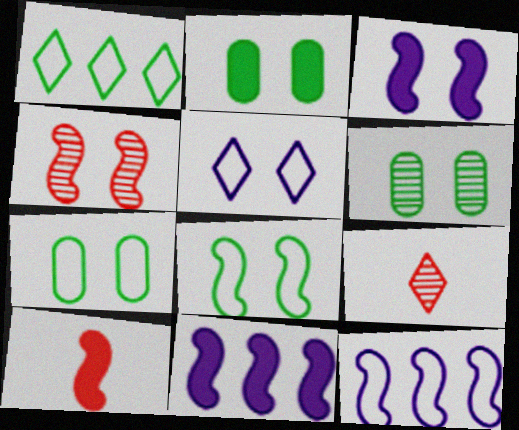[[2, 4, 5], 
[2, 6, 7], 
[2, 9, 12], 
[3, 4, 8], 
[7, 9, 11]]